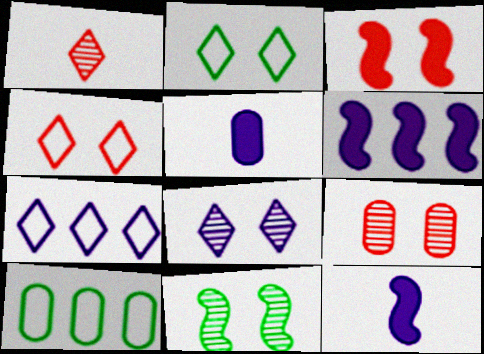[[3, 4, 9], 
[5, 9, 10], 
[8, 9, 11]]